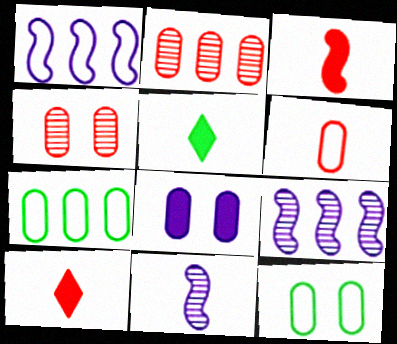[[1, 4, 5], 
[4, 8, 12], 
[5, 6, 11], 
[9, 10, 12]]